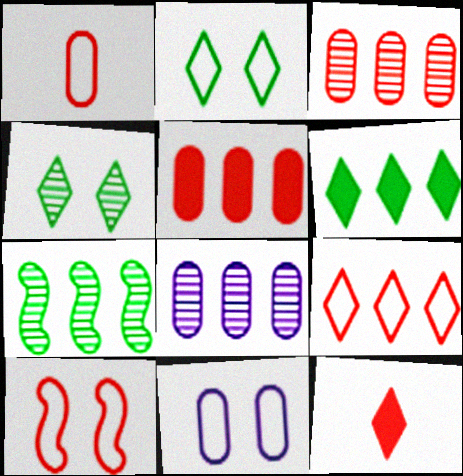[[1, 9, 10], 
[2, 10, 11], 
[3, 10, 12], 
[7, 11, 12]]